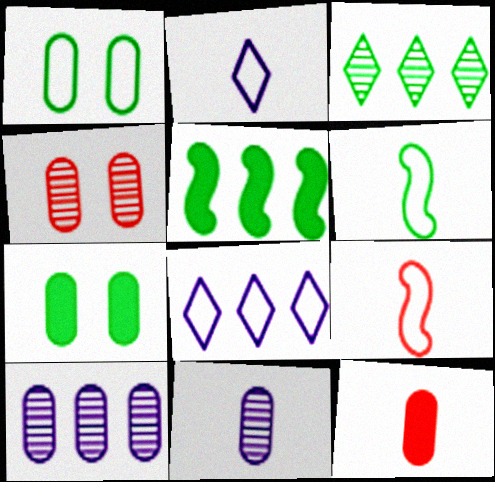[[1, 8, 9], 
[1, 10, 12], 
[2, 4, 5], 
[3, 6, 7]]